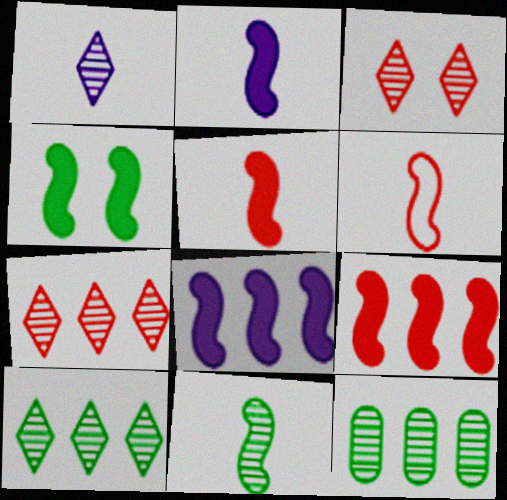[[1, 3, 10], 
[2, 4, 9], 
[2, 6, 11], 
[4, 5, 8]]